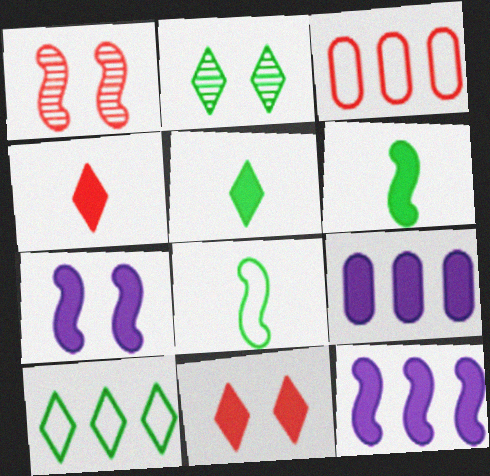[[1, 3, 4], 
[1, 8, 12], 
[2, 5, 10], 
[6, 9, 11]]